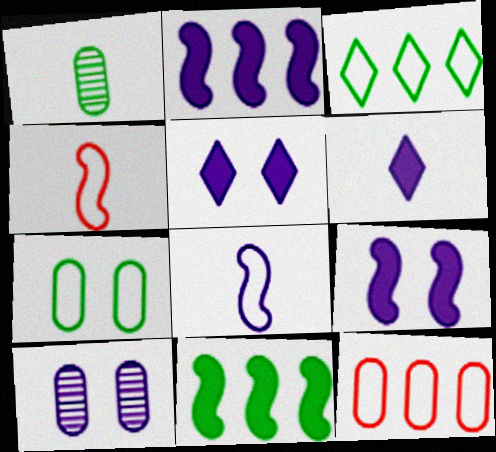[[1, 4, 6]]